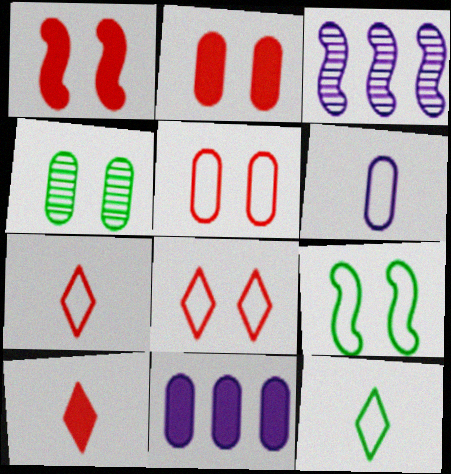[[2, 3, 12]]